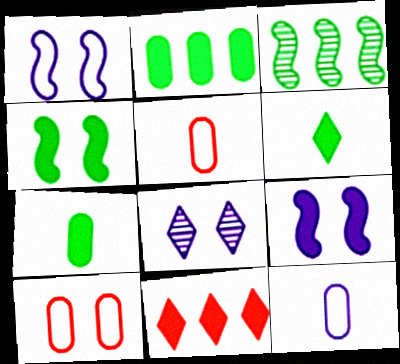[[2, 4, 6], 
[4, 8, 10], 
[7, 9, 11]]